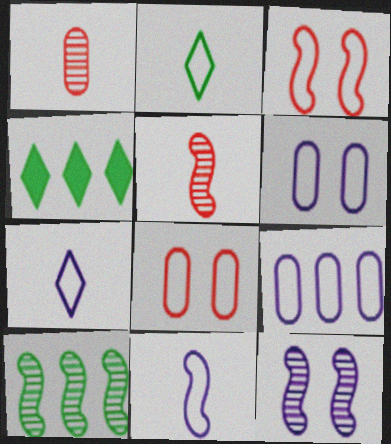[[2, 3, 9], 
[4, 5, 6], 
[5, 10, 12]]